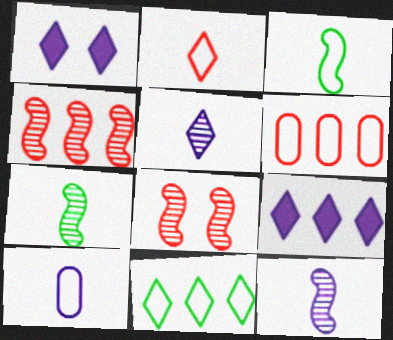[[1, 6, 7], 
[2, 3, 10]]